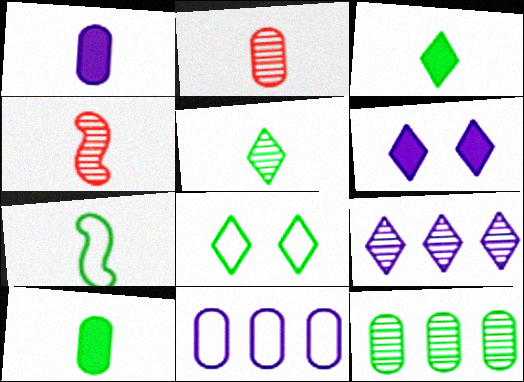[[5, 7, 10]]